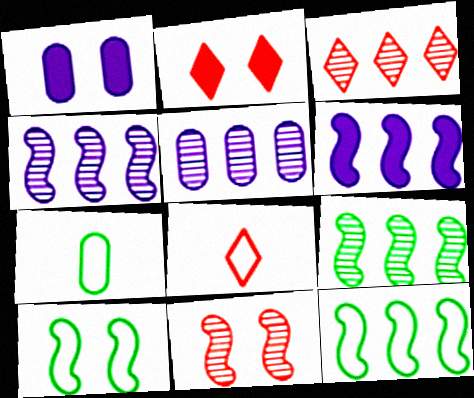[[1, 8, 9], 
[2, 3, 8], 
[2, 4, 7], 
[3, 5, 9]]